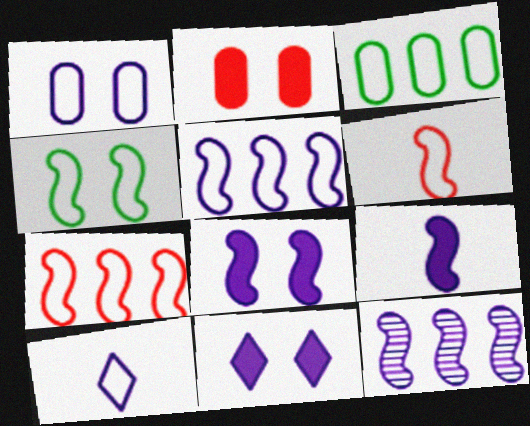[[1, 5, 10], 
[4, 5, 6]]